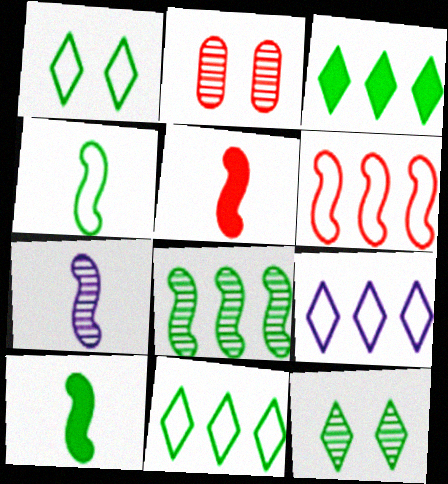[[2, 9, 10], 
[4, 5, 7]]